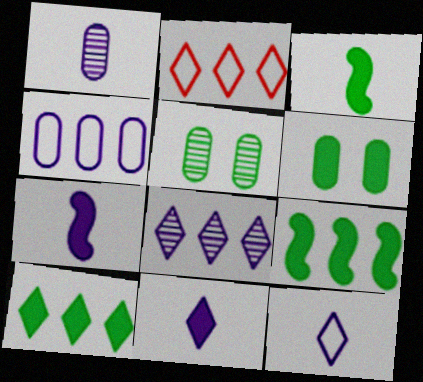[[1, 7, 12], 
[2, 5, 7], 
[2, 8, 10], 
[3, 6, 10]]